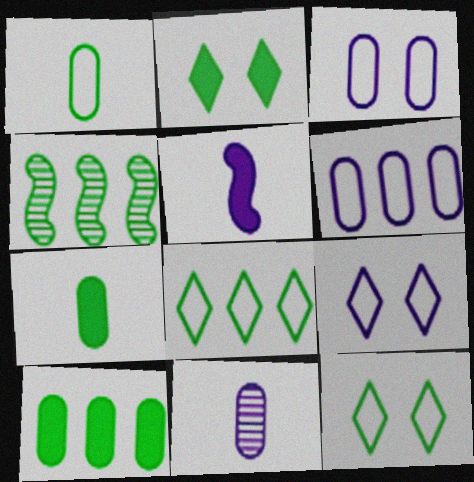[[1, 2, 4], 
[4, 7, 12], 
[4, 8, 10]]